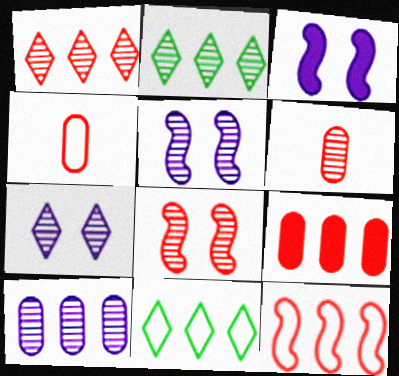[[1, 6, 8], 
[1, 9, 12], 
[2, 3, 4], 
[2, 5, 6], 
[3, 6, 11]]